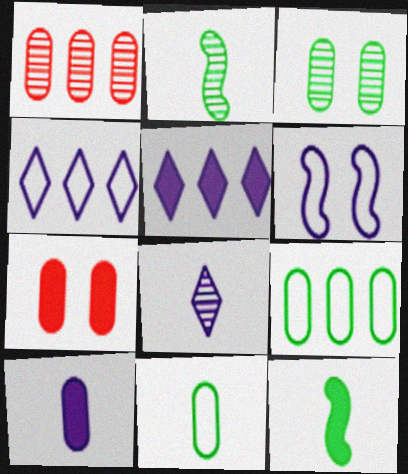[[2, 4, 7], 
[5, 7, 12]]